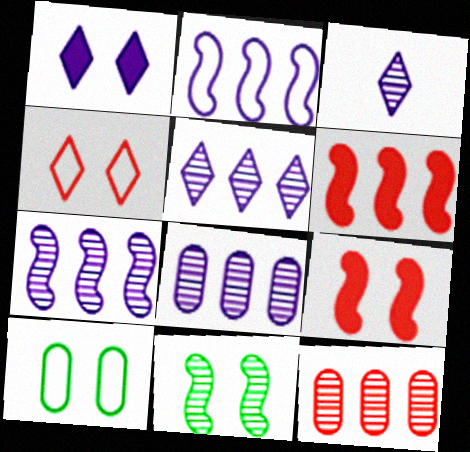[[3, 6, 10], 
[3, 11, 12], 
[5, 7, 8]]